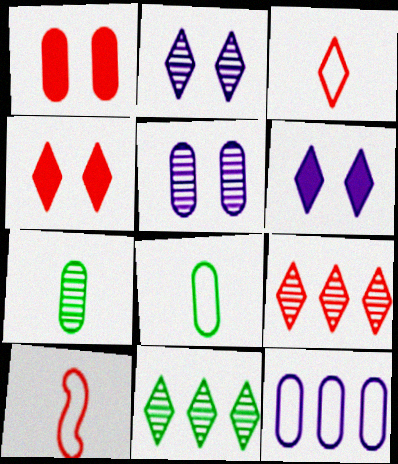[[1, 7, 12], 
[1, 9, 10], 
[3, 4, 9], 
[3, 6, 11]]